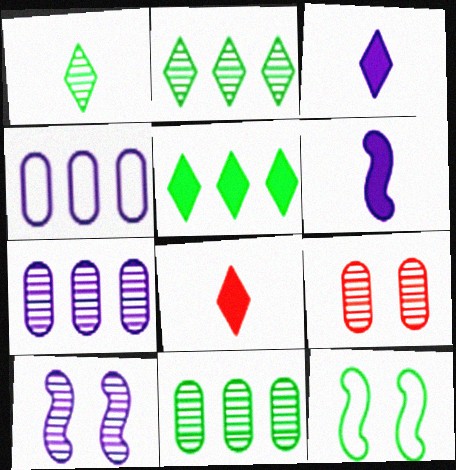[[3, 4, 10], 
[7, 8, 12]]